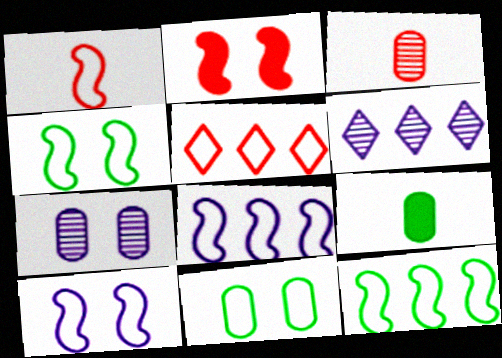[[1, 4, 8], 
[1, 10, 12], 
[2, 3, 5]]